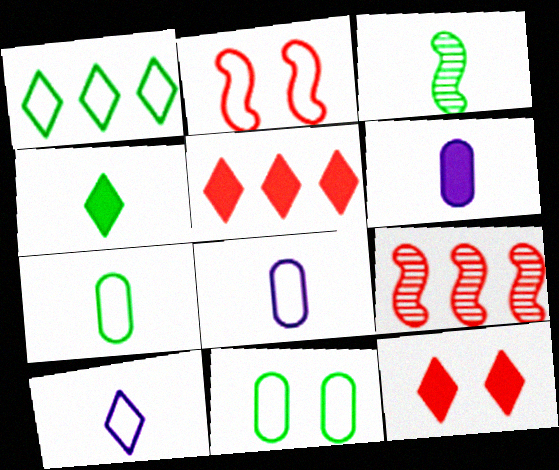[[1, 2, 8], 
[3, 4, 7]]